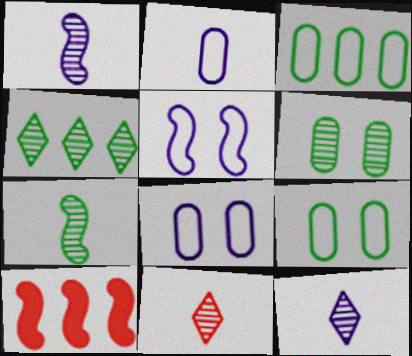[[4, 6, 7], 
[5, 7, 10], 
[9, 10, 12]]